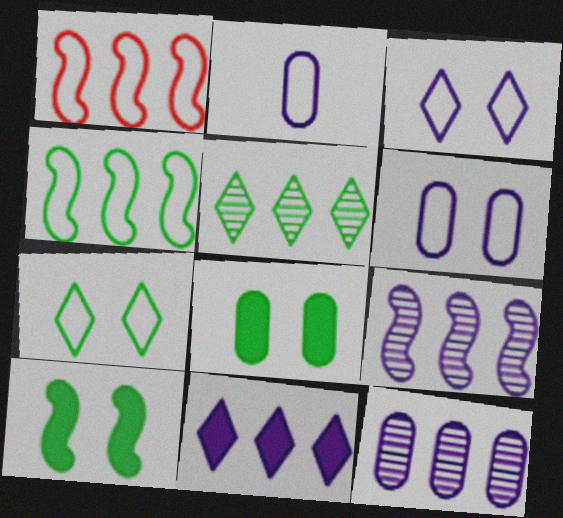[[1, 2, 7]]